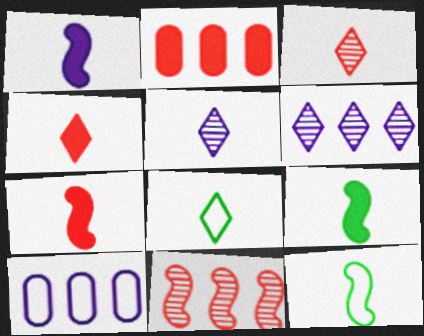[[1, 7, 9], 
[4, 5, 8]]